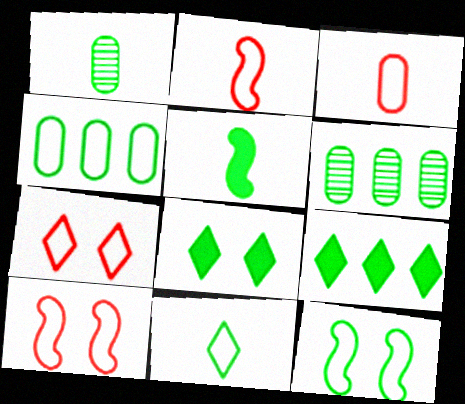[[1, 5, 11], 
[1, 9, 12], 
[4, 11, 12]]